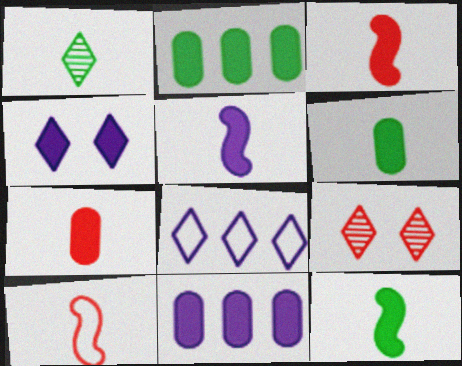[[2, 3, 4], 
[3, 5, 12], 
[4, 5, 11]]